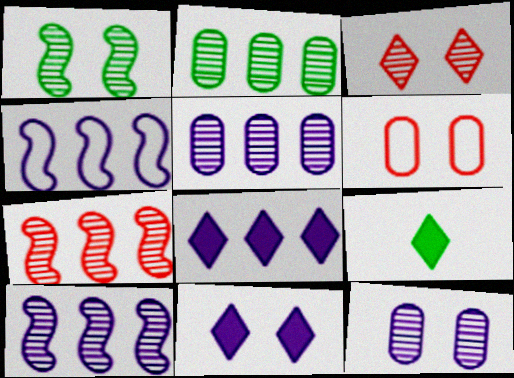[[1, 3, 12], 
[1, 6, 11], 
[4, 5, 8], 
[6, 9, 10]]